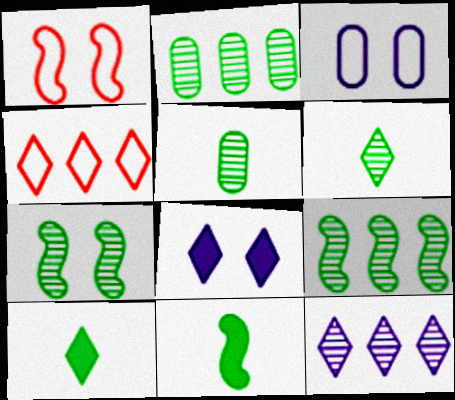[[2, 6, 7], 
[4, 6, 8]]